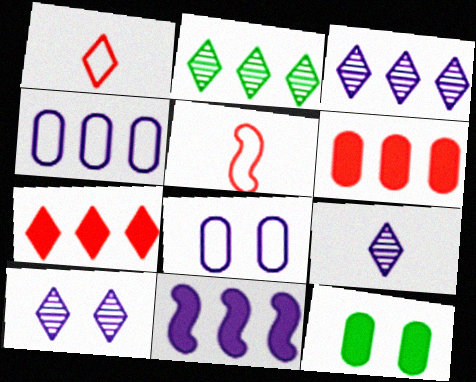[[3, 4, 11], 
[3, 5, 12], 
[3, 9, 10], 
[8, 9, 11]]